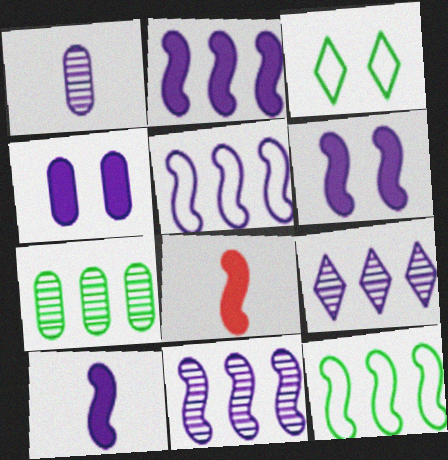[[2, 5, 11], 
[2, 6, 10]]